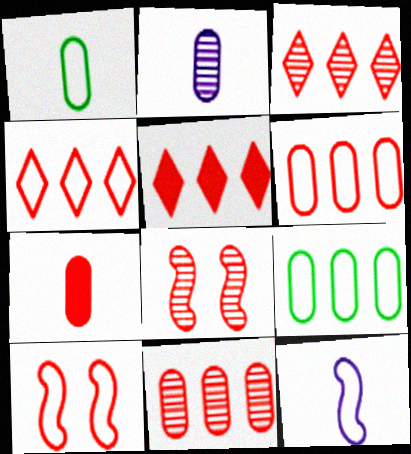[[1, 2, 7], 
[3, 4, 5], 
[3, 7, 10], 
[4, 7, 8]]